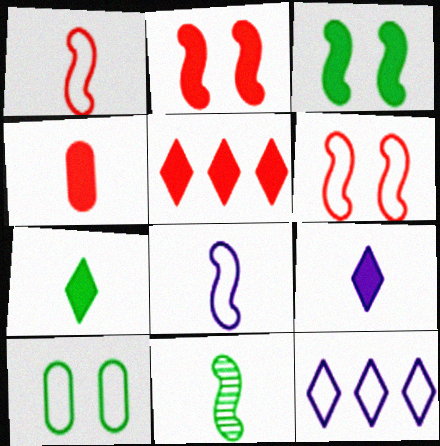[[1, 10, 12], 
[2, 4, 5]]